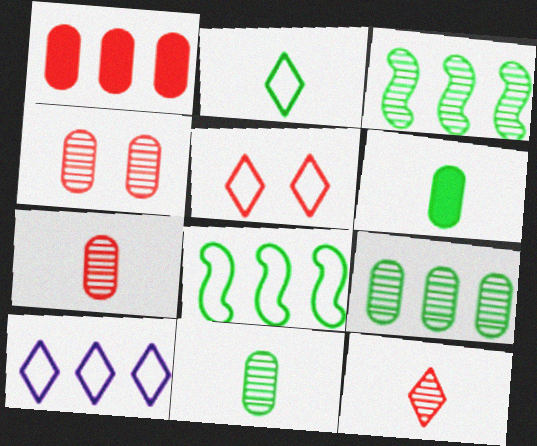[[1, 3, 10], 
[2, 5, 10]]